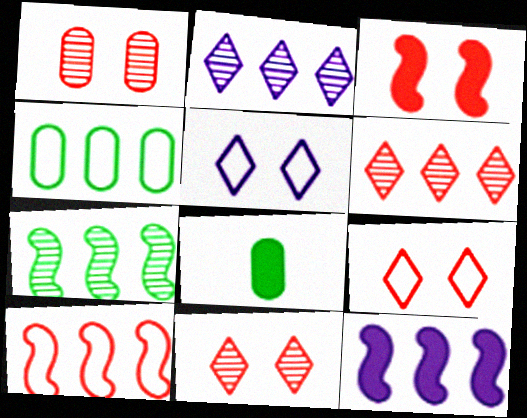[[1, 3, 9], 
[4, 6, 12], 
[7, 10, 12]]